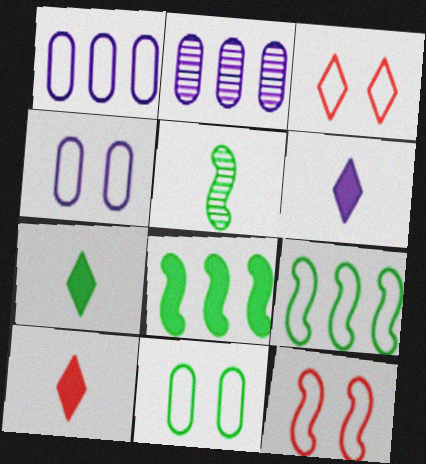[[2, 7, 12], 
[6, 7, 10]]